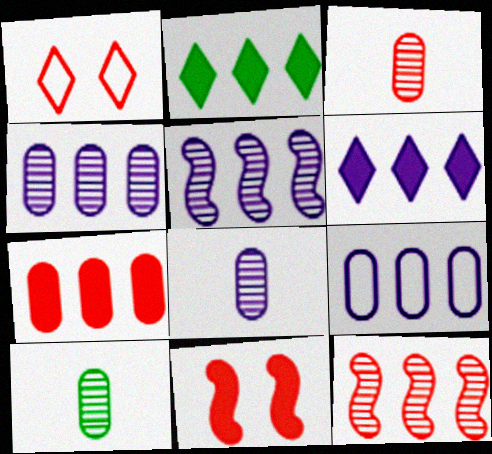[[2, 9, 12], 
[3, 8, 10], 
[5, 6, 9]]